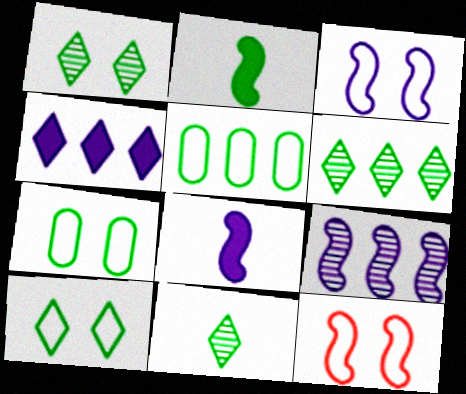[[1, 2, 5], 
[1, 6, 11], 
[2, 6, 7], 
[2, 9, 12], 
[3, 8, 9]]